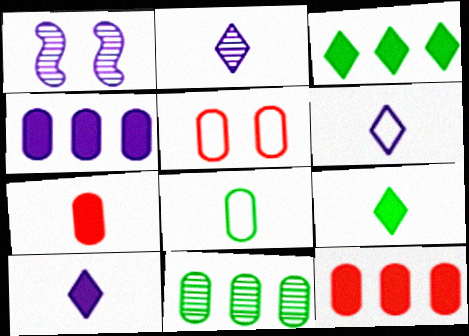[[1, 4, 6], 
[2, 6, 10]]